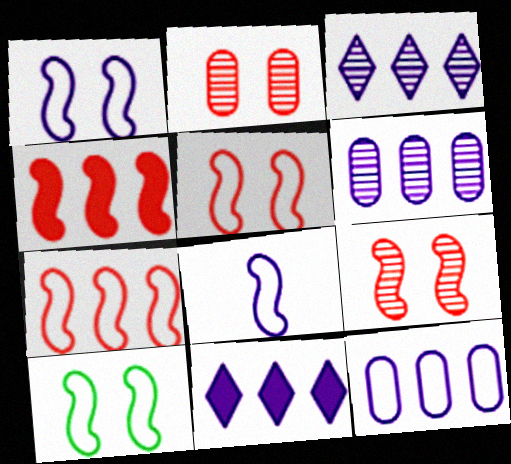[[1, 5, 10], 
[7, 8, 10]]